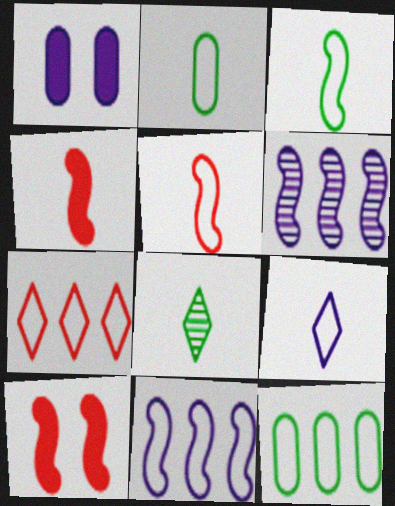[[1, 6, 9], 
[2, 5, 9], 
[3, 6, 10], 
[7, 11, 12]]